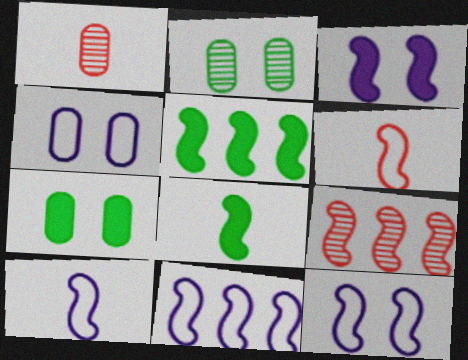[[5, 9, 11], 
[8, 9, 12], 
[10, 11, 12]]